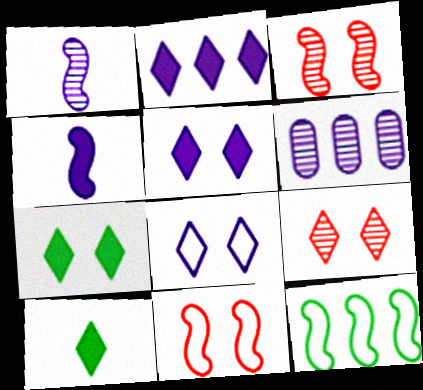[[3, 4, 12], 
[4, 6, 8], 
[6, 10, 11], 
[7, 8, 9]]